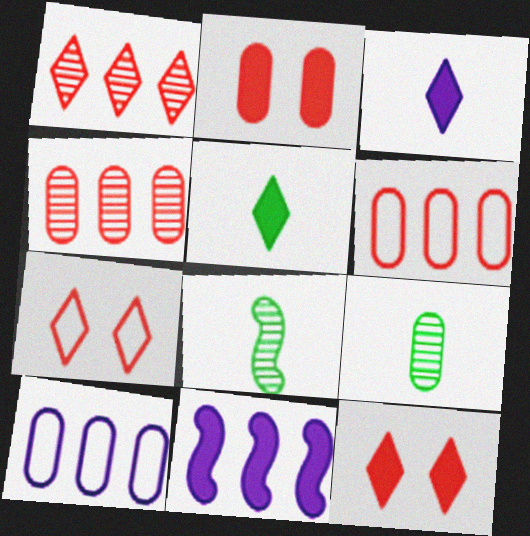[[2, 5, 11], 
[2, 9, 10], 
[7, 9, 11], 
[8, 10, 12]]